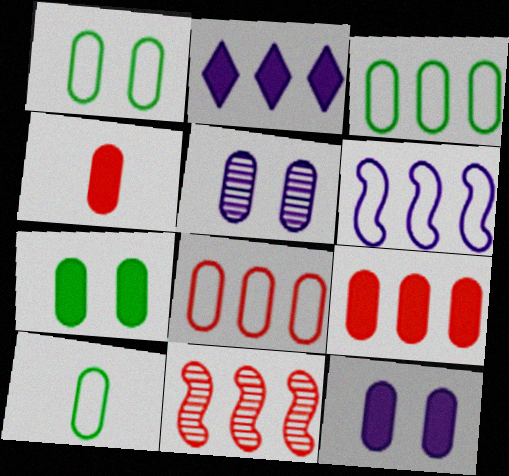[[1, 3, 10], 
[2, 3, 11], 
[3, 4, 5], 
[5, 9, 10]]